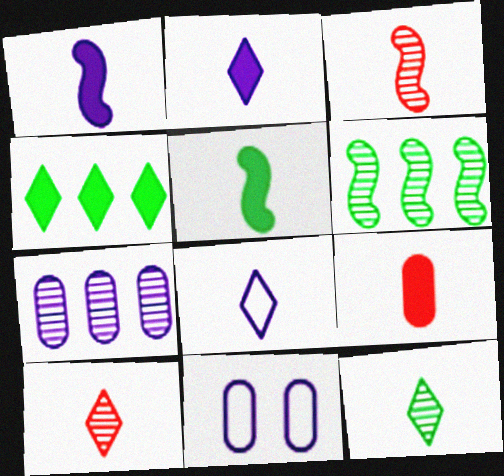[[2, 5, 9], 
[3, 4, 11]]